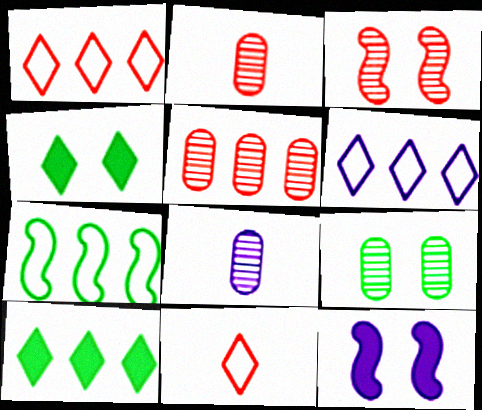[[5, 8, 9], 
[6, 8, 12]]